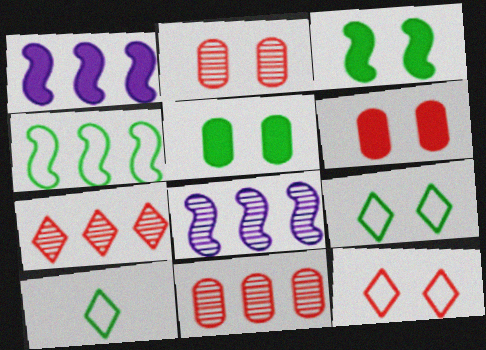[[1, 2, 10], 
[6, 8, 10]]